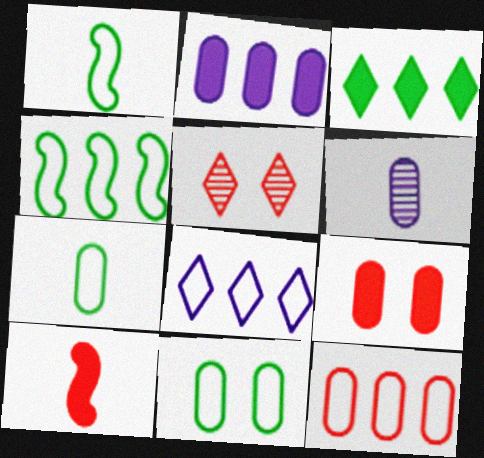[[1, 2, 5], 
[4, 8, 12], 
[5, 10, 12]]